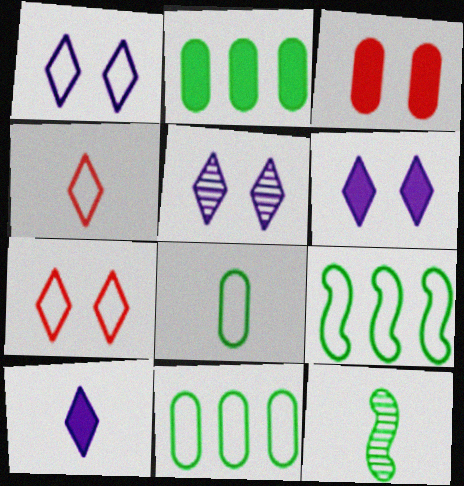[[1, 5, 6]]